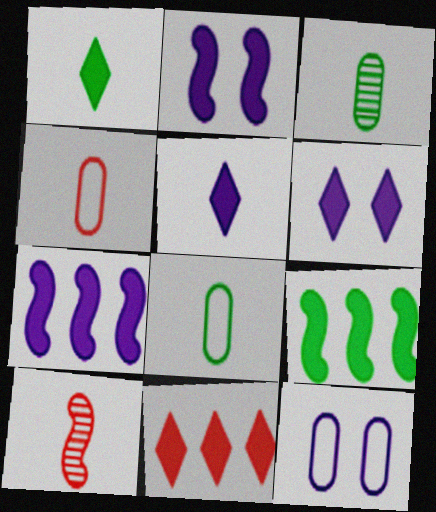[[1, 6, 11], 
[5, 8, 10]]